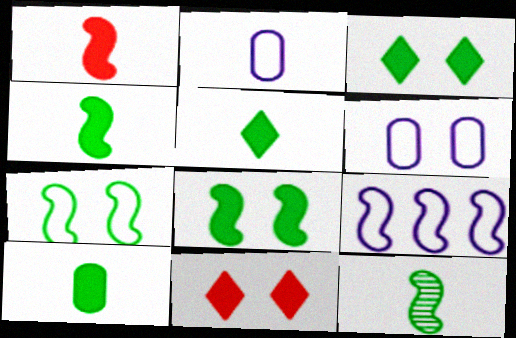[[4, 5, 10]]